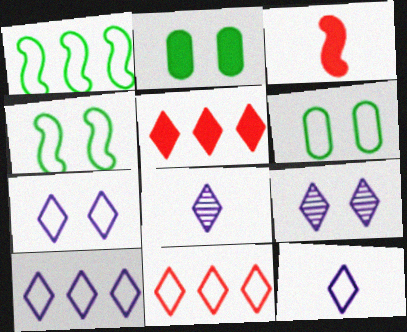[[7, 10, 12]]